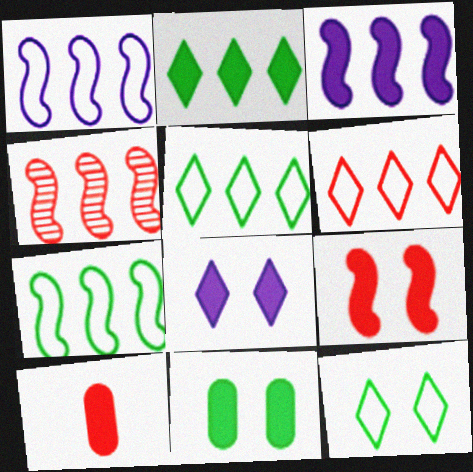[[3, 4, 7], 
[8, 9, 11]]